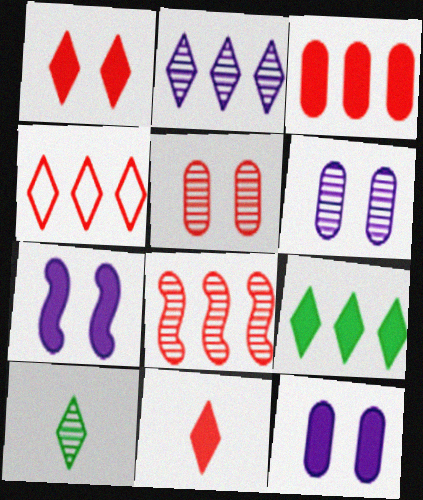[[2, 4, 9], 
[3, 4, 8], 
[6, 8, 10]]